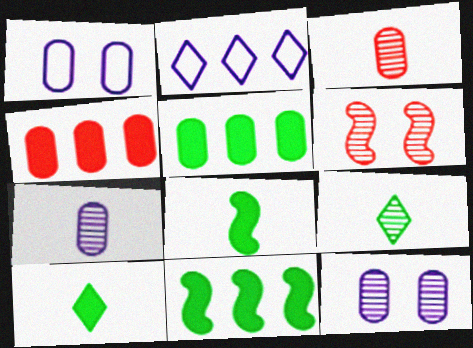[[1, 3, 5]]